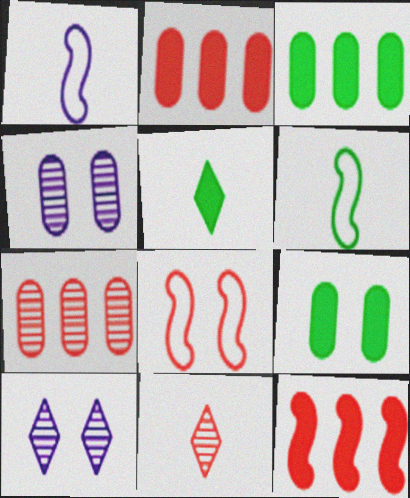[[2, 6, 10], 
[2, 8, 11], 
[8, 9, 10]]